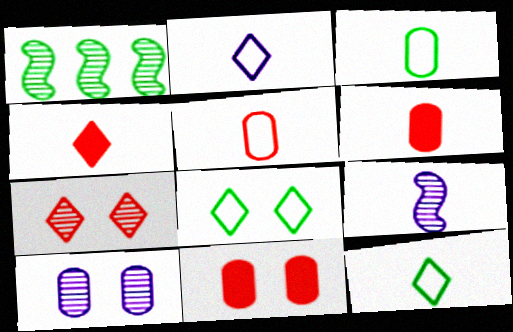[[1, 2, 11], 
[3, 4, 9], 
[6, 9, 12]]